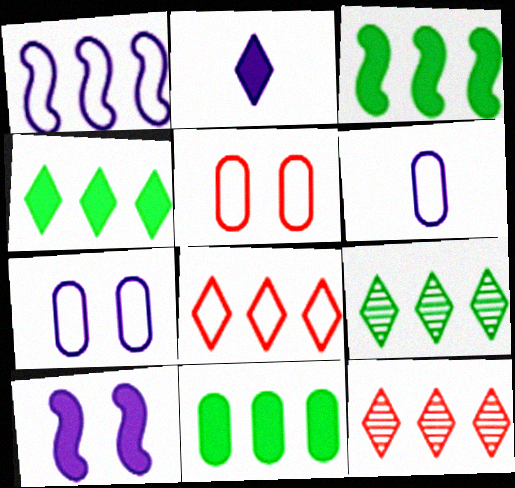[[1, 11, 12], 
[3, 4, 11]]